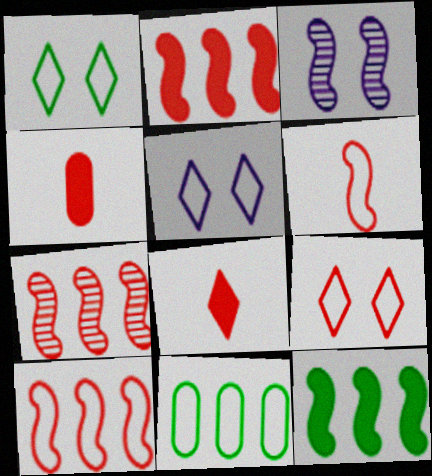[[1, 5, 9], 
[2, 7, 10], 
[3, 6, 12], 
[3, 8, 11], 
[4, 7, 9], 
[5, 6, 11]]